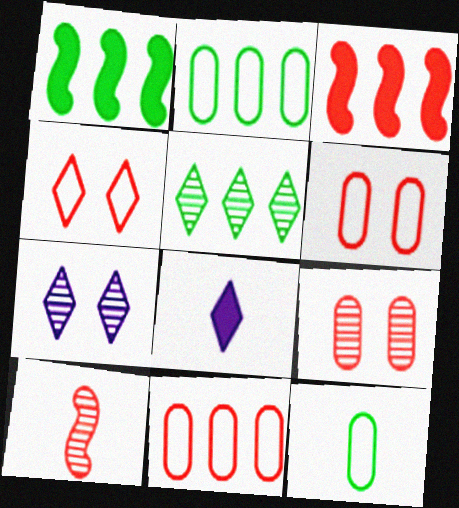[[1, 2, 5], 
[3, 7, 12], 
[4, 5, 8], 
[8, 10, 12]]